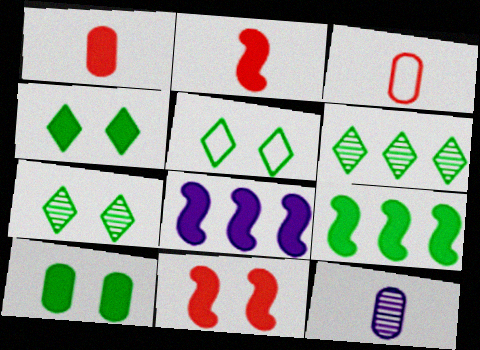[[1, 4, 8], 
[3, 7, 8], 
[4, 5, 7]]